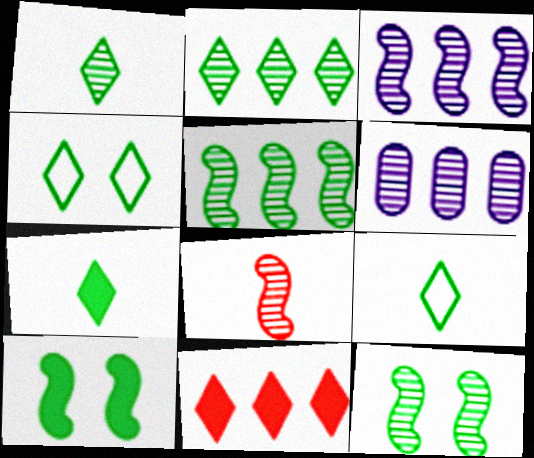[[1, 7, 9], 
[2, 4, 7], 
[3, 8, 12]]